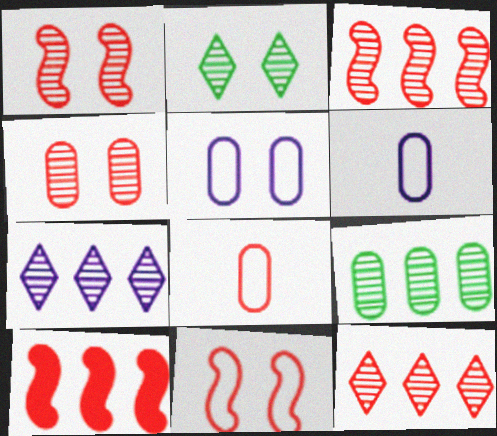[[2, 6, 10], 
[3, 7, 9]]